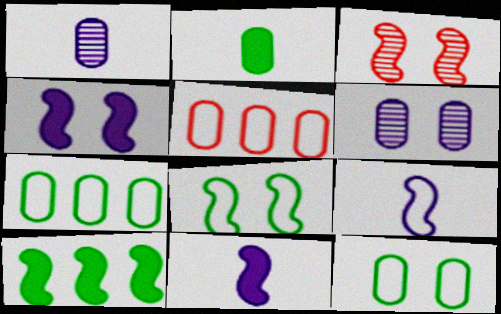[[2, 5, 6], 
[3, 4, 8], 
[3, 9, 10]]